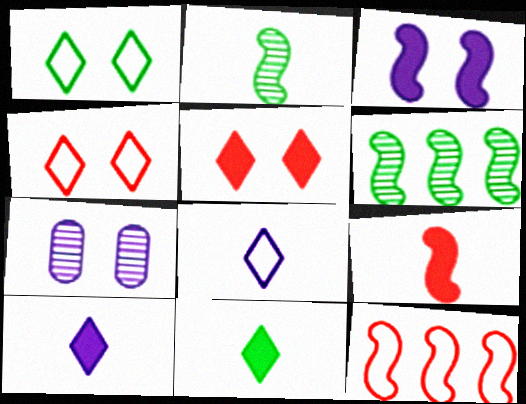[[2, 3, 12], 
[7, 11, 12]]